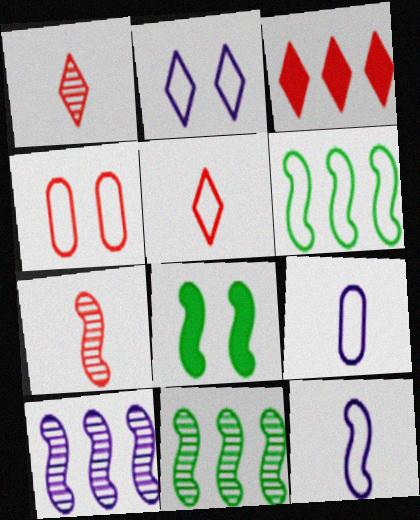[[3, 4, 7]]